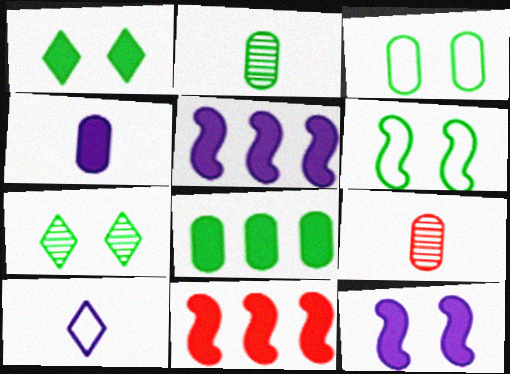[[1, 4, 11], 
[2, 3, 8]]